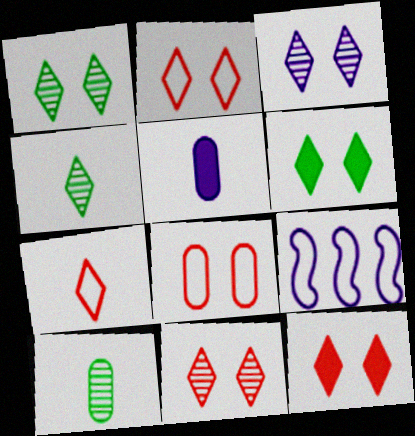[[1, 3, 11], 
[2, 3, 6], 
[2, 11, 12], 
[3, 5, 9], 
[9, 10, 12]]